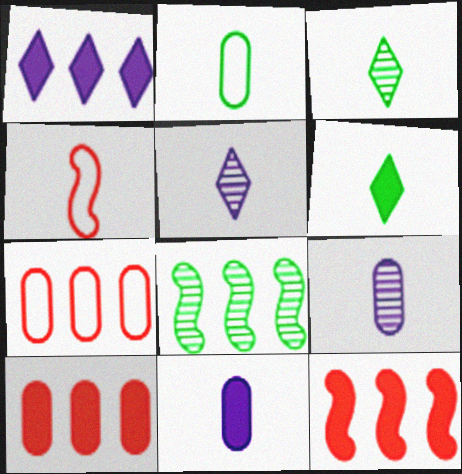[[1, 7, 8], 
[3, 4, 11], 
[4, 6, 9]]